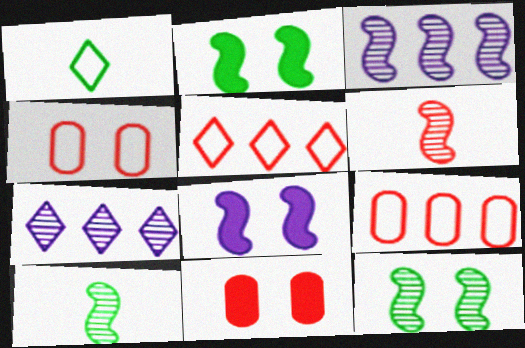[[1, 3, 11], 
[3, 6, 12], 
[5, 6, 11]]